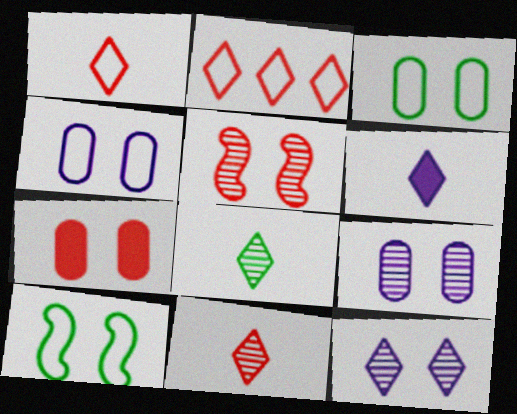[[1, 6, 8], 
[3, 7, 9], 
[7, 10, 12]]